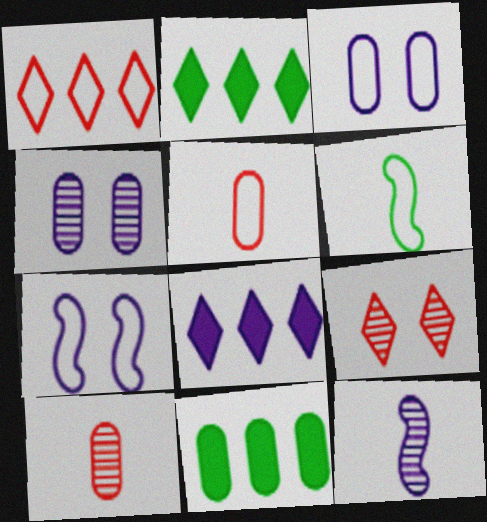[[1, 3, 6], 
[2, 7, 10], 
[3, 8, 12], 
[3, 10, 11], 
[4, 5, 11]]